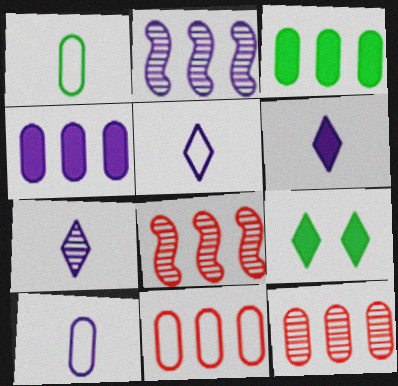[[5, 6, 7], 
[8, 9, 10]]